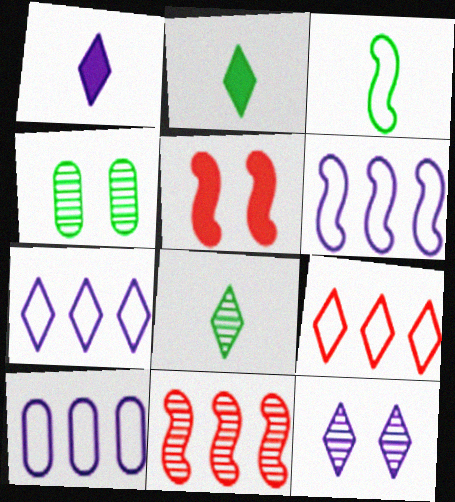[[1, 7, 12], 
[2, 9, 12], 
[5, 8, 10], 
[6, 7, 10]]